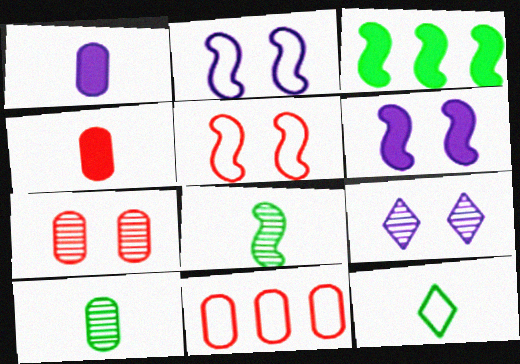[[2, 11, 12], 
[4, 7, 11]]